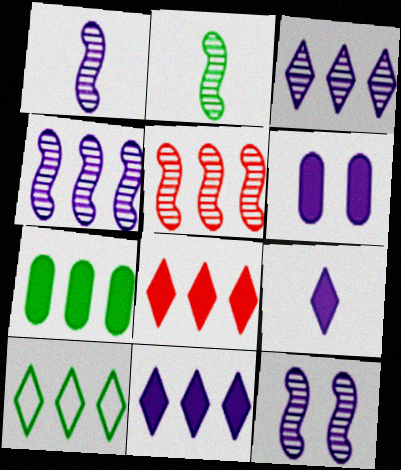[[1, 4, 12], 
[2, 5, 12], 
[3, 8, 10]]